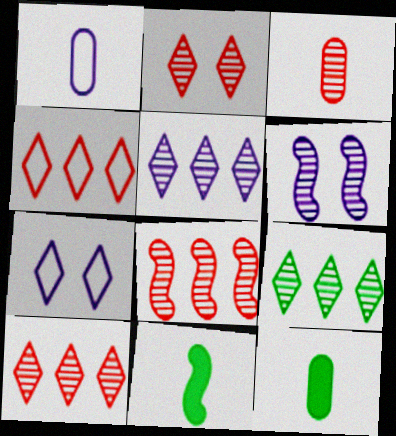[[1, 3, 12], 
[2, 3, 8], 
[3, 6, 9], 
[4, 6, 12], 
[5, 9, 10], 
[7, 8, 12]]